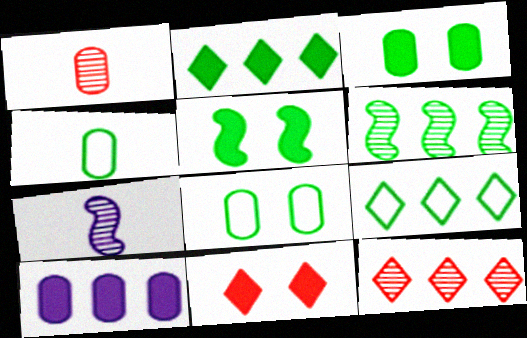[[1, 8, 10]]